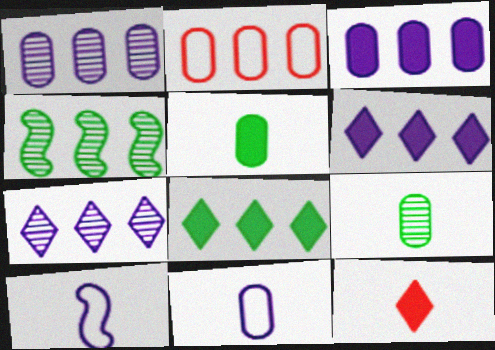[[2, 4, 6], 
[9, 10, 12]]